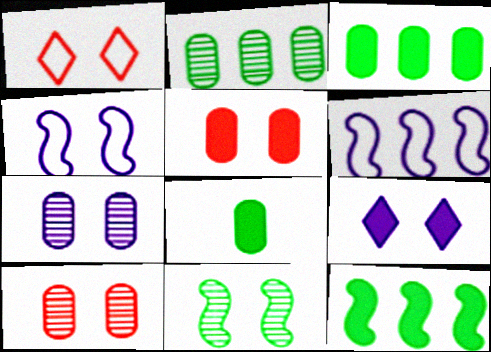[[4, 7, 9]]